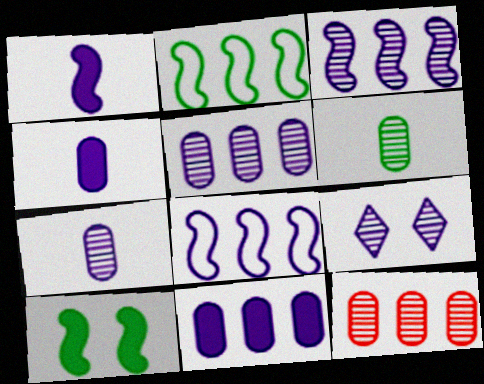[[3, 7, 9], 
[4, 8, 9]]